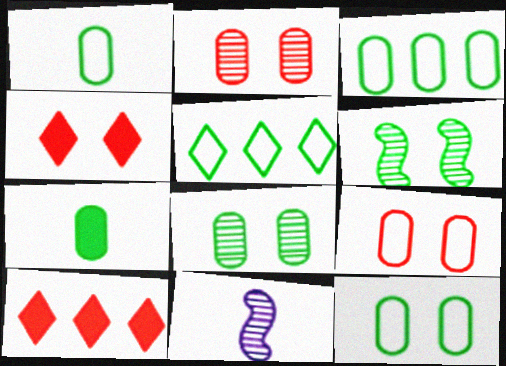[[1, 3, 12], 
[3, 4, 11], 
[3, 7, 8], 
[5, 6, 7], 
[10, 11, 12]]